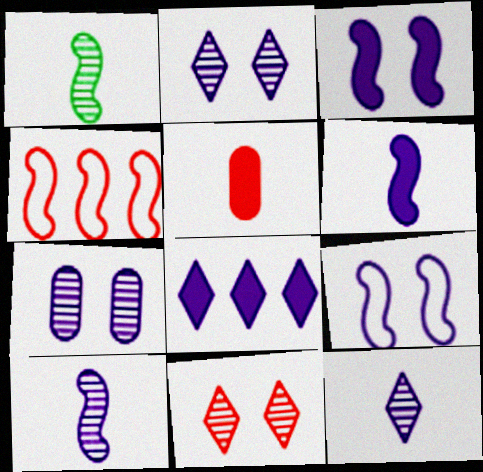[[1, 3, 4], 
[4, 5, 11]]